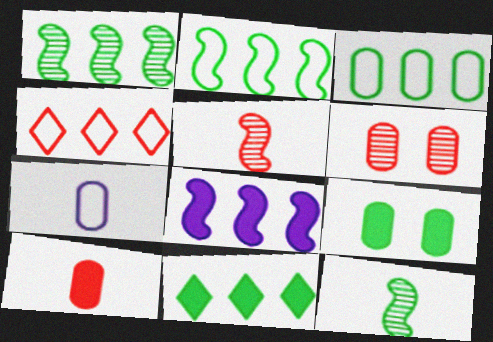[[1, 3, 11]]